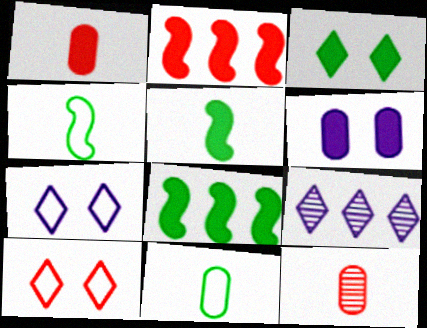[[2, 10, 12], 
[7, 8, 12]]